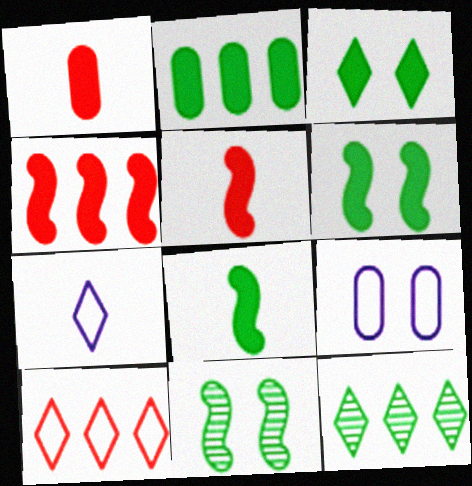[[2, 3, 8], 
[5, 9, 12]]